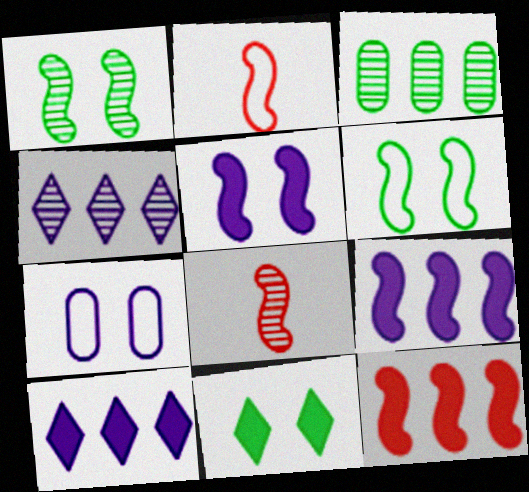[[1, 2, 9], 
[6, 8, 9]]